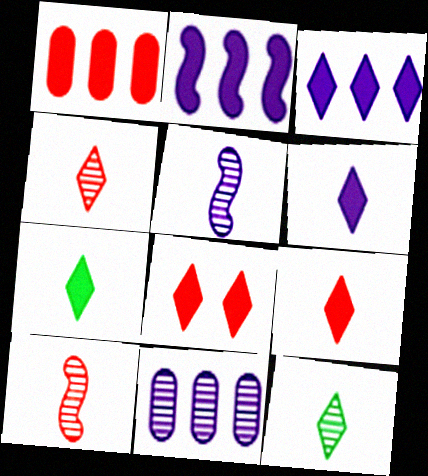[[3, 7, 8], 
[6, 7, 9]]